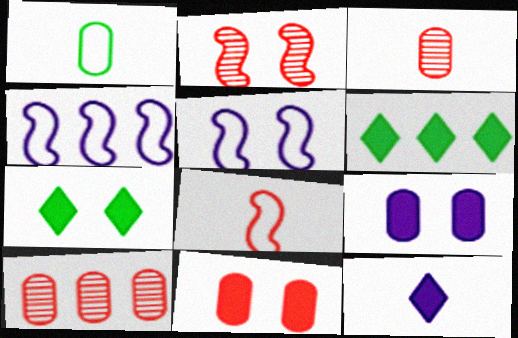[[1, 9, 10], 
[3, 4, 7], 
[3, 5, 6], 
[4, 6, 10]]